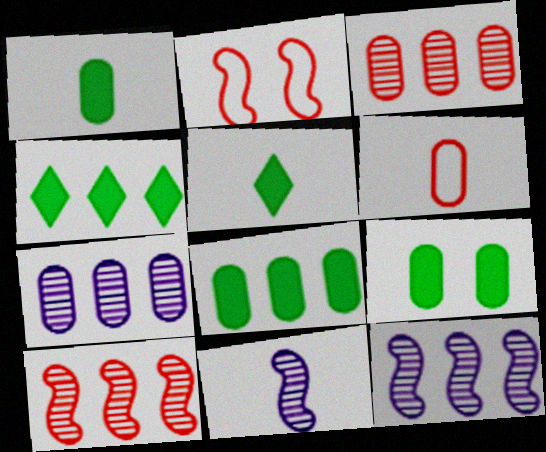[[1, 8, 9], 
[2, 5, 7], 
[5, 6, 11], 
[6, 7, 9]]